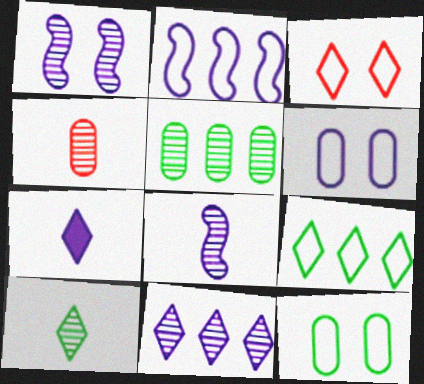[[4, 8, 10]]